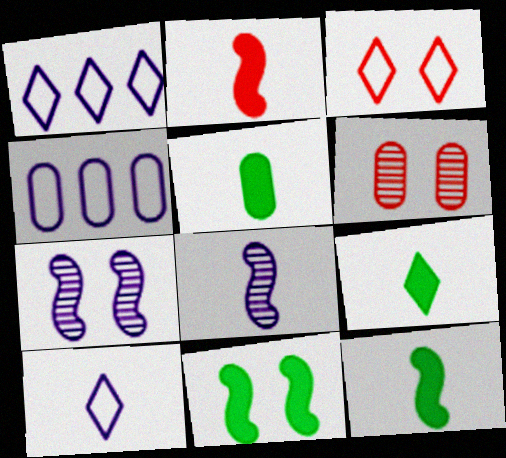[[1, 6, 12], 
[4, 5, 6], 
[5, 9, 12]]